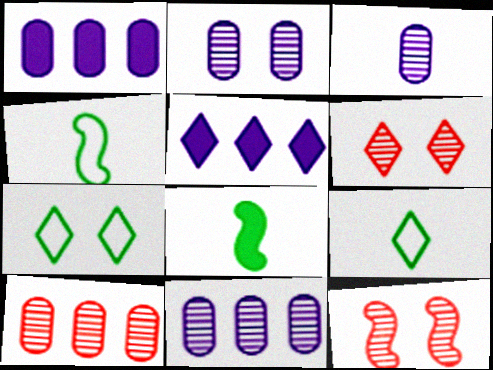[[1, 4, 6], 
[1, 9, 12], 
[2, 3, 11], 
[5, 6, 9]]